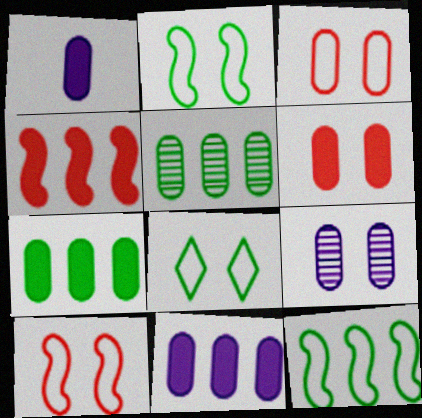[[1, 3, 5], 
[1, 6, 7]]